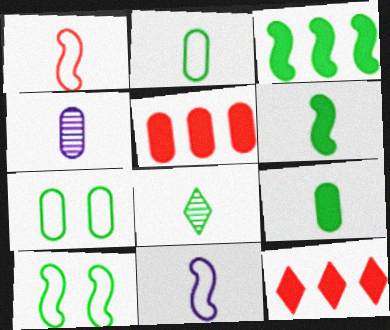[[2, 6, 8], 
[3, 7, 8], 
[4, 5, 7], 
[4, 10, 12]]